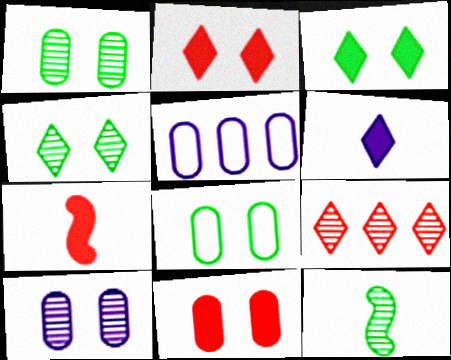[[2, 5, 12], 
[4, 5, 7], 
[8, 10, 11], 
[9, 10, 12]]